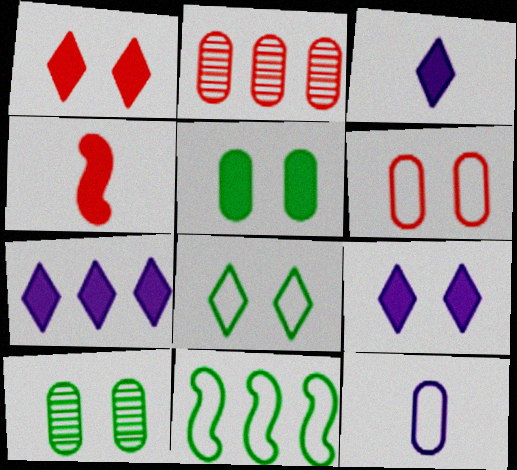[[2, 5, 12], 
[2, 7, 11], 
[3, 7, 9], 
[4, 5, 7]]